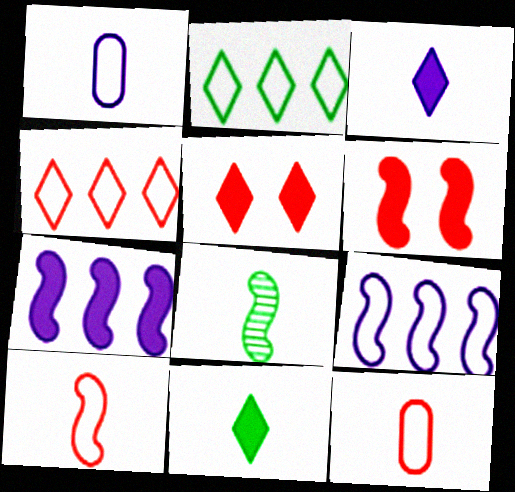[[3, 8, 12], 
[6, 8, 9]]